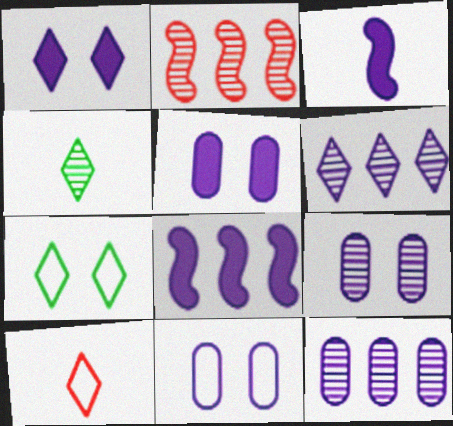[[2, 4, 9], 
[3, 6, 11], 
[5, 9, 11]]